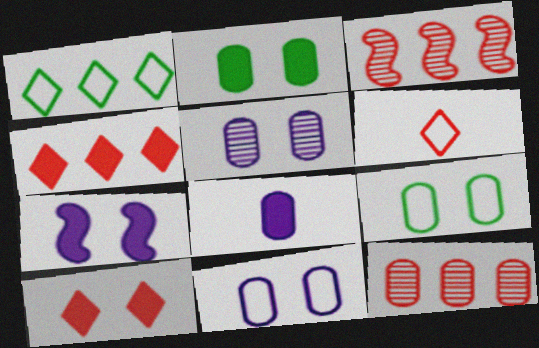[[2, 7, 10], 
[8, 9, 12]]